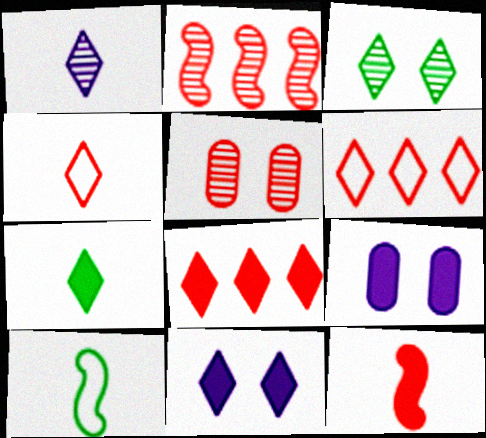[[1, 4, 7], 
[5, 6, 12], 
[7, 8, 11]]